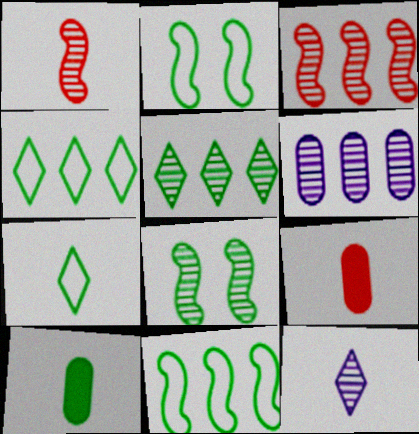[[2, 5, 10], 
[3, 5, 6], 
[4, 8, 10]]